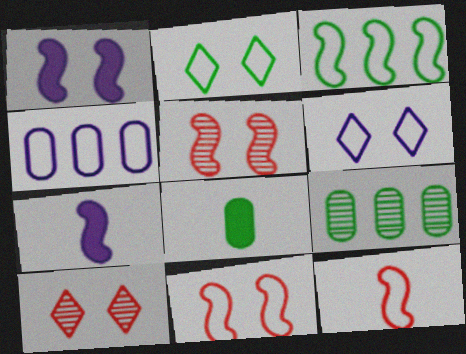[[2, 4, 12], 
[3, 5, 7]]